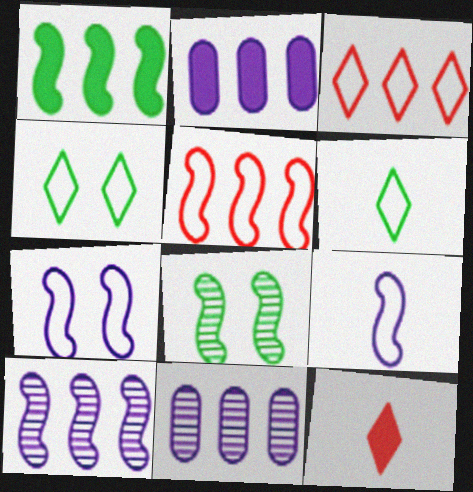[[1, 3, 11], 
[1, 5, 10]]